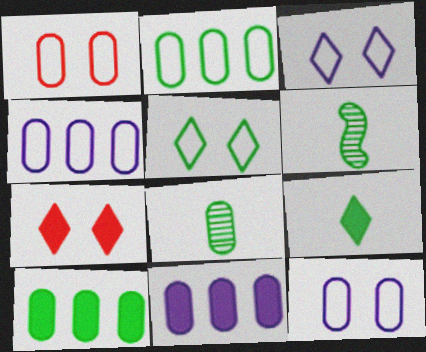[[1, 8, 11], 
[4, 6, 7], 
[5, 6, 10]]